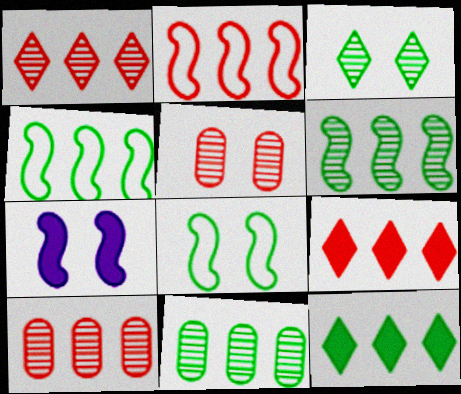[[2, 9, 10], 
[4, 11, 12]]